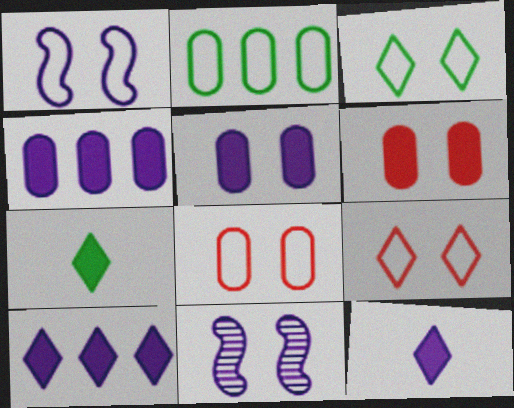[[1, 3, 8], 
[3, 6, 11]]